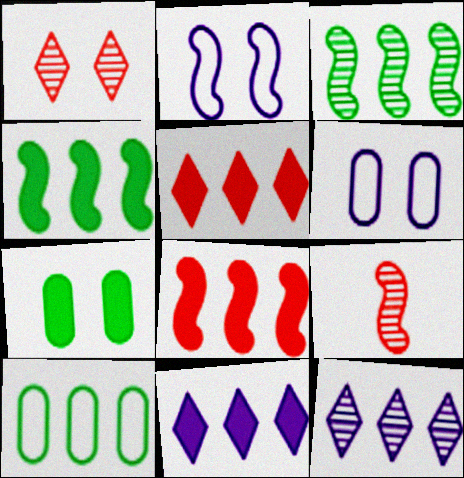[[1, 2, 7], 
[2, 4, 9], 
[8, 10, 12]]